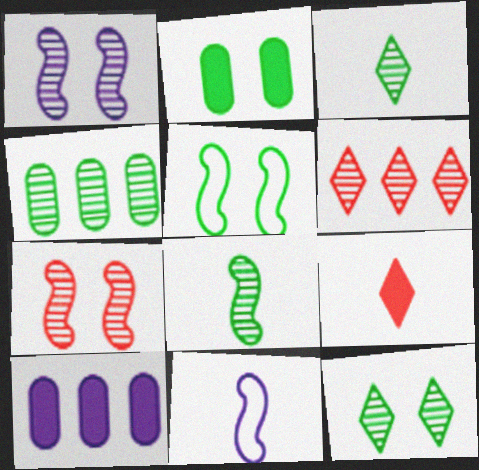[[2, 5, 12], 
[2, 6, 11], 
[4, 8, 12]]